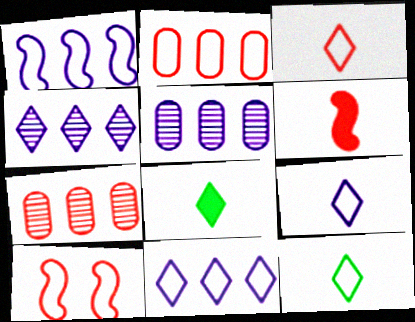[[2, 3, 10], 
[3, 9, 12], 
[5, 8, 10]]